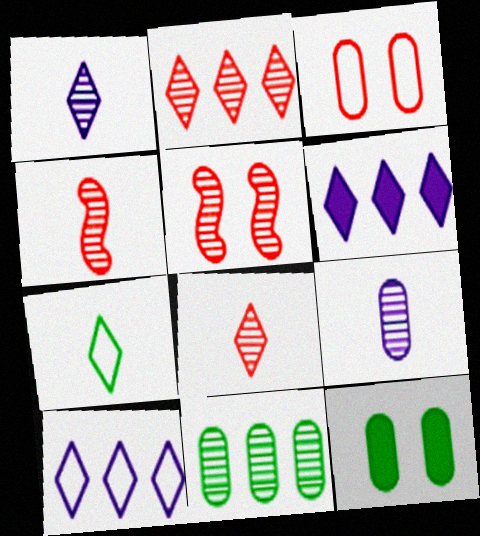[[1, 5, 11], 
[4, 10, 12]]